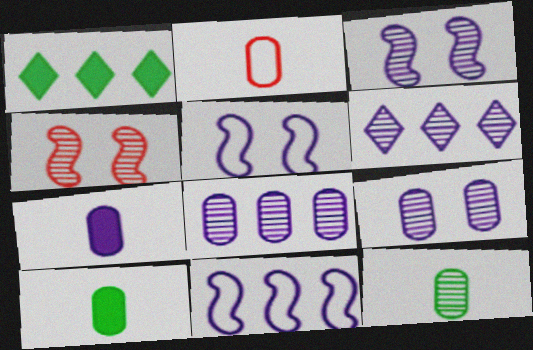[[1, 2, 3], 
[2, 7, 12], 
[4, 6, 12], 
[5, 6, 7]]